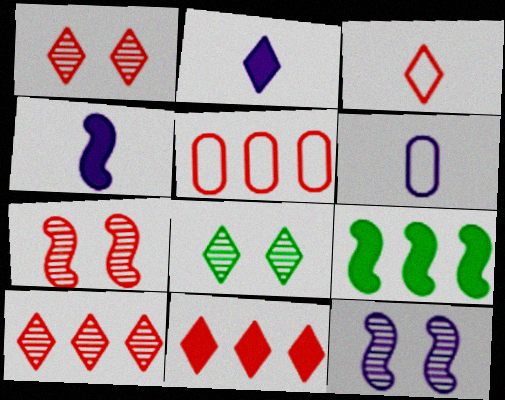[[1, 3, 11], 
[1, 6, 9], 
[4, 5, 8]]